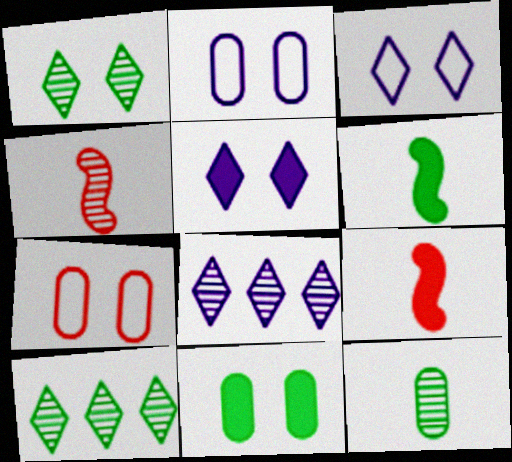[[2, 9, 10], 
[6, 7, 8]]